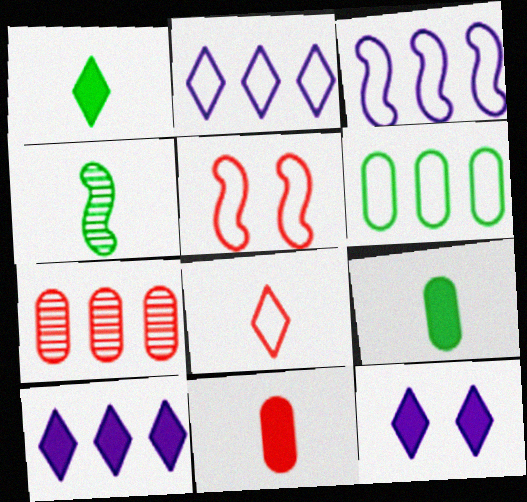[]